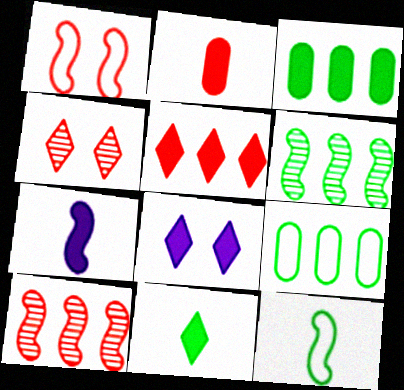[[1, 6, 7], 
[2, 7, 11], 
[4, 7, 9], 
[5, 8, 11]]